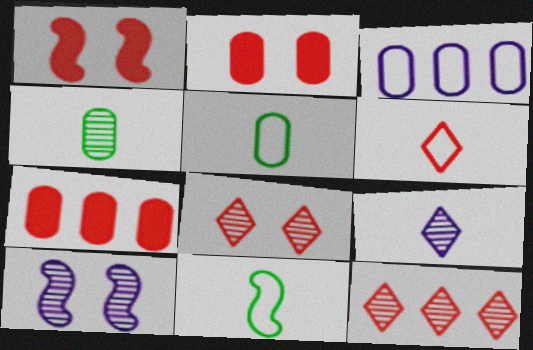[[2, 3, 4], 
[4, 10, 12]]